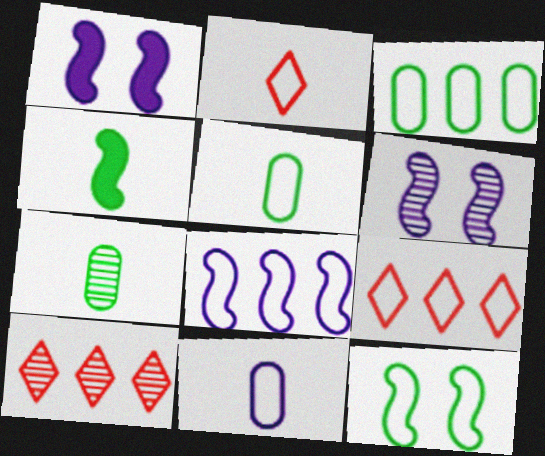[[1, 5, 10], 
[1, 7, 9], 
[3, 8, 9], 
[6, 7, 10], 
[9, 11, 12]]